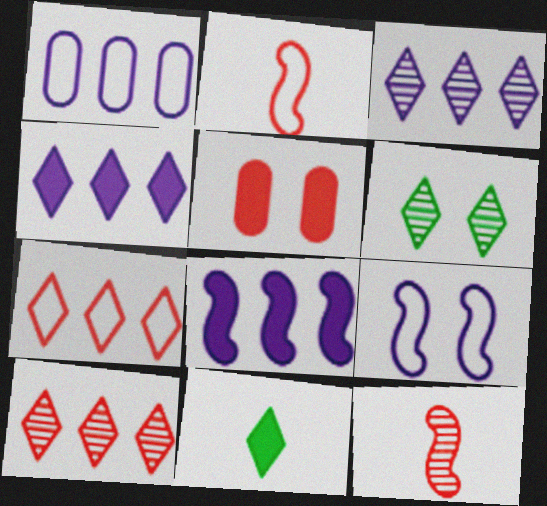[[1, 3, 8], 
[2, 5, 10], 
[5, 6, 9], 
[5, 7, 12], 
[5, 8, 11]]